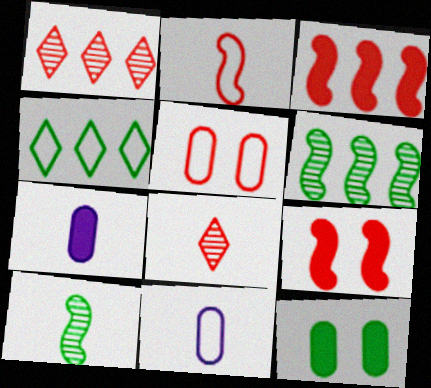[[3, 5, 8], 
[4, 10, 12]]